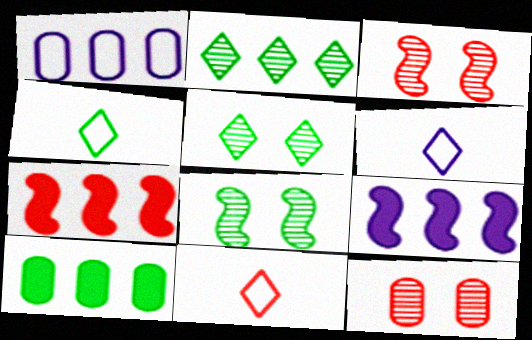[[1, 2, 7], 
[3, 6, 10], 
[4, 6, 11], 
[4, 8, 10], 
[4, 9, 12], 
[7, 11, 12]]